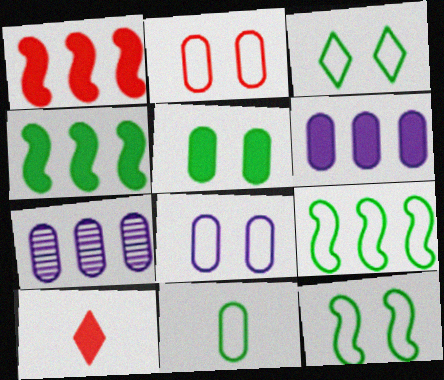[[3, 9, 11], 
[7, 10, 12]]